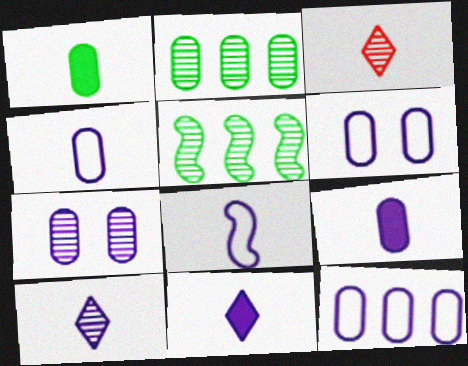[[1, 3, 8], 
[3, 5, 7], 
[4, 6, 12], 
[7, 9, 12], 
[8, 9, 10]]